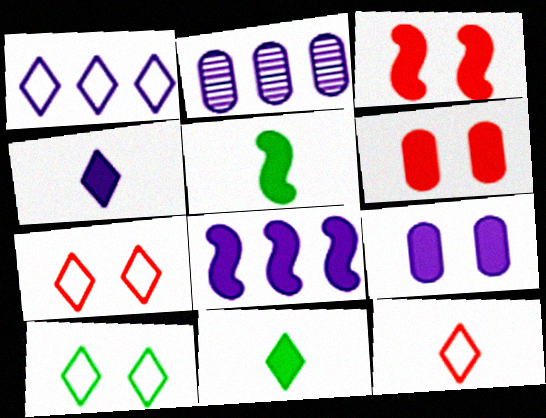[[1, 2, 8], 
[1, 10, 12], 
[2, 5, 7], 
[3, 5, 8], 
[4, 8, 9], 
[6, 8, 11]]